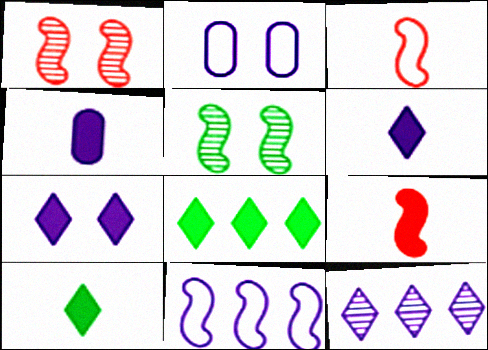[[4, 9, 10], 
[5, 9, 11]]